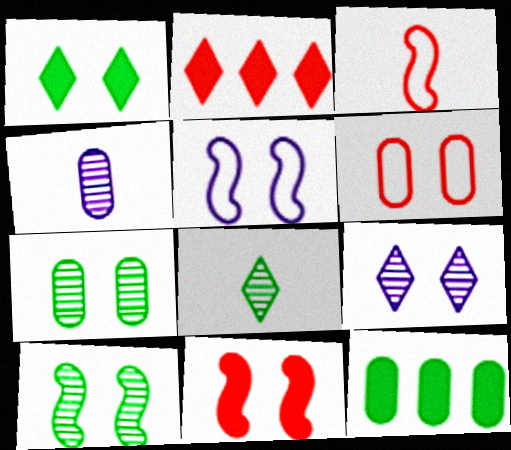[[3, 9, 12], 
[4, 6, 12], 
[5, 10, 11]]